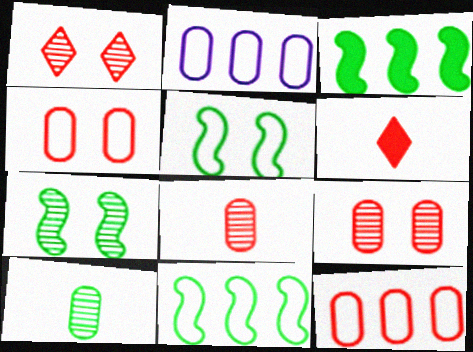[[2, 6, 7]]